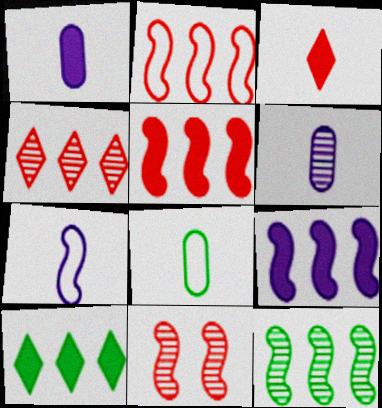[[2, 9, 12]]